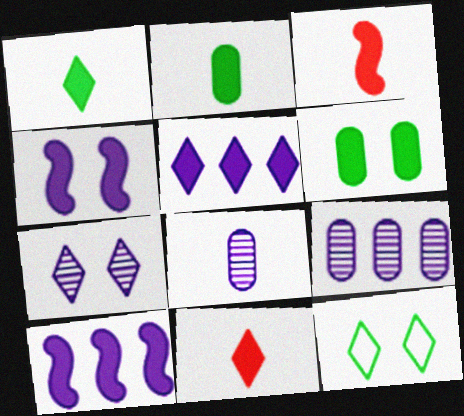[[3, 5, 6], 
[3, 9, 12], 
[6, 10, 11]]